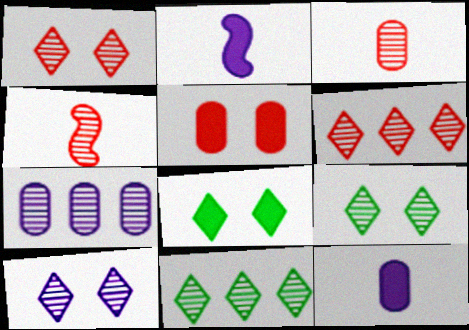[[1, 9, 10], 
[4, 7, 9]]